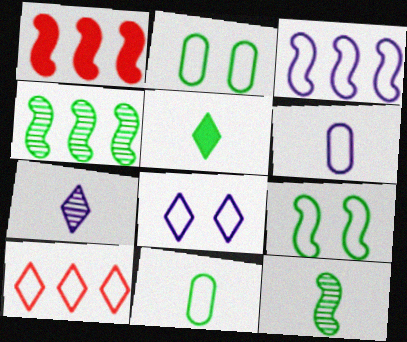[[1, 2, 7], 
[1, 3, 4], 
[2, 4, 5], 
[3, 6, 8], 
[5, 11, 12], 
[6, 9, 10]]